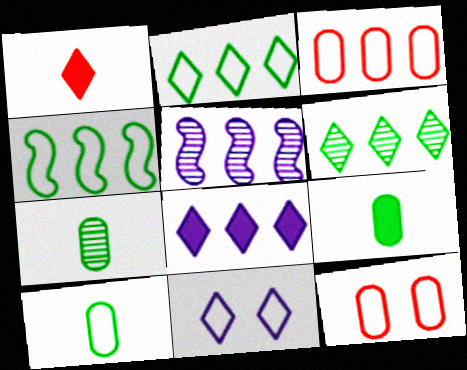[[1, 6, 11], 
[7, 9, 10]]